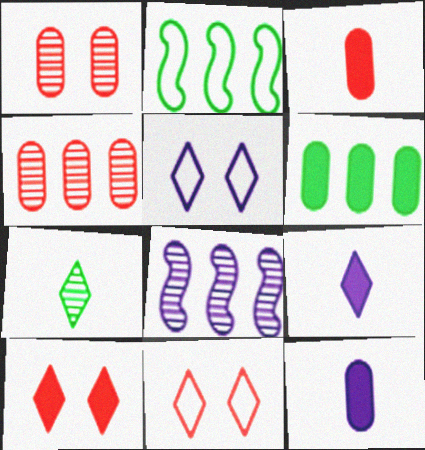[[1, 2, 9], 
[1, 7, 8], 
[5, 8, 12]]